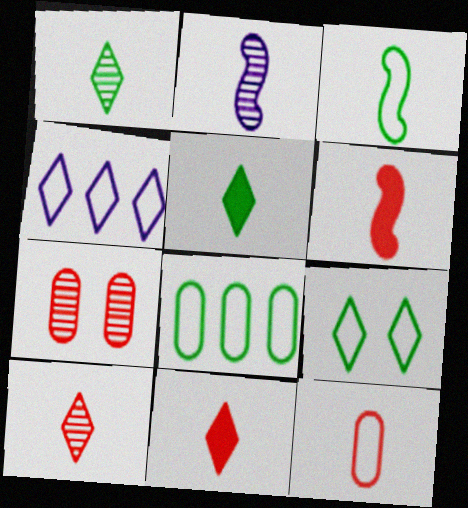[[2, 3, 6], 
[2, 5, 12], 
[3, 8, 9], 
[6, 10, 12]]